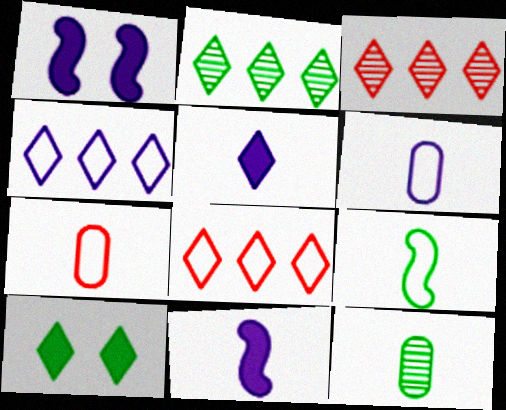[[1, 2, 7], 
[1, 8, 12]]